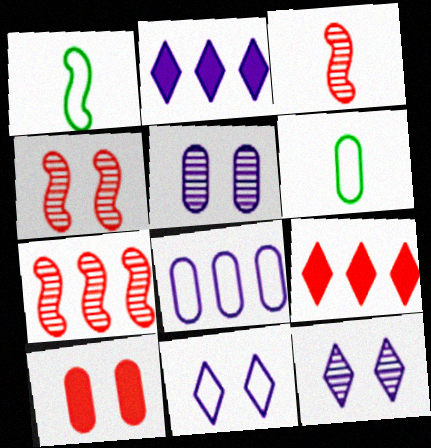[[1, 5, 9], 
[2, 4, 6], 
[3, 4, 7]]